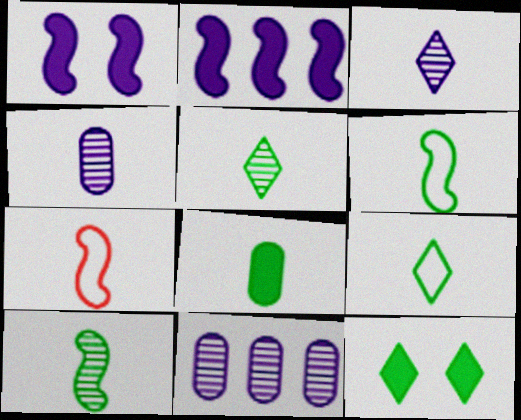[[3, 7, 8], 
[5, 6, 8], 
[7, 11, 12], 
[8, 9, 10]]